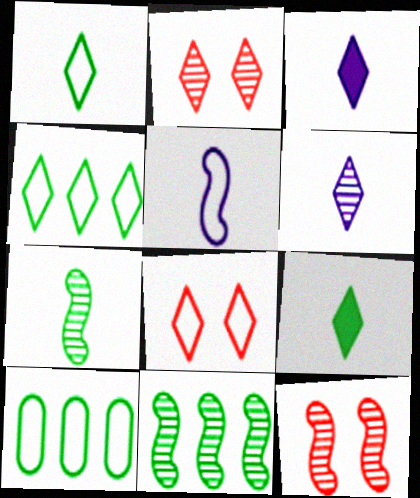[[2, 3, 4], 
[3, 10, 12], 
[5, 8, 10]]